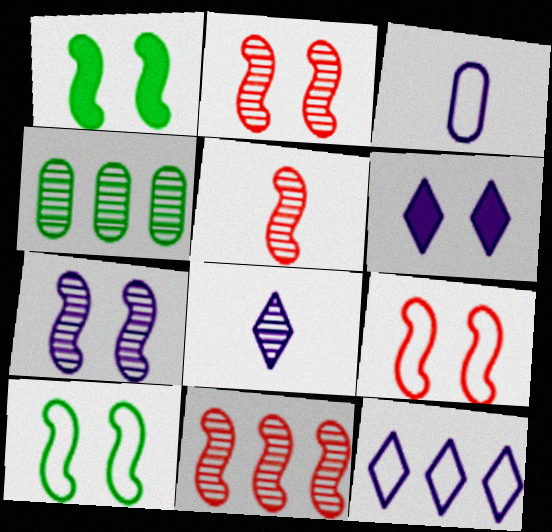[[1, 7, 9], 
[2, 4, 8], 
[2, 5, 11], 
[6, 8, 12]]